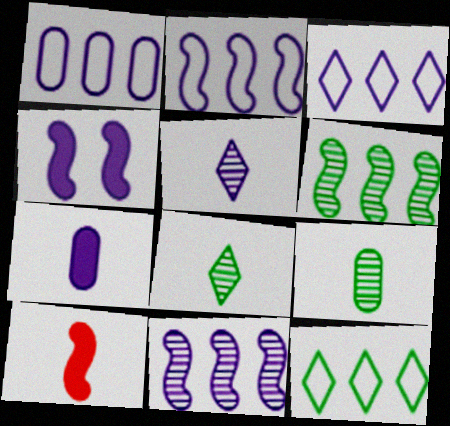[[1, 2, 3], 
[1, 4, 5]]